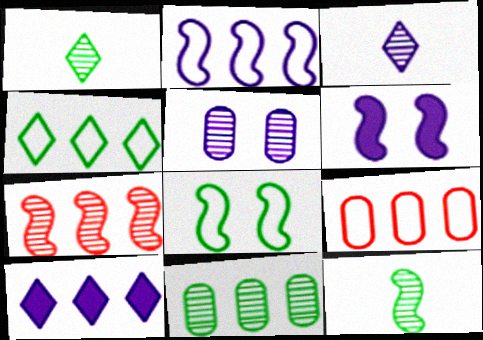[[1, 5, 7], 
[1, 6, 9], 
[2, 4, 9]]